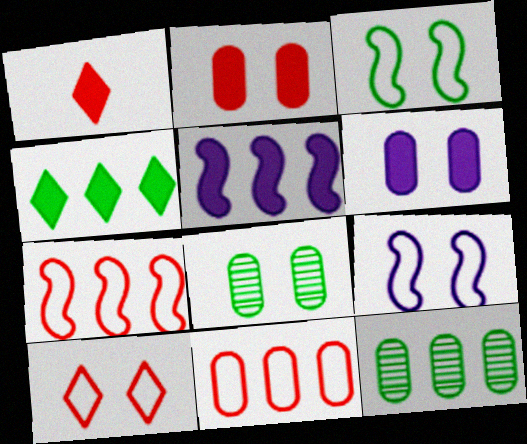[[1, 9, 12]]